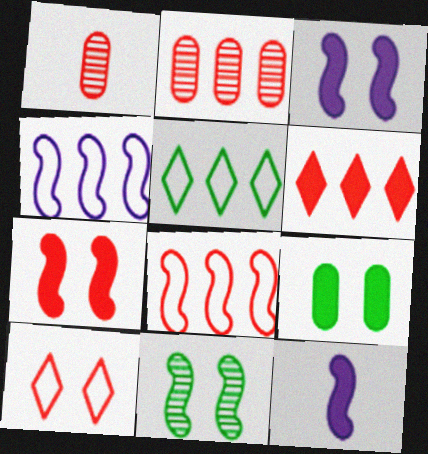[[1, 3, 5], 
[2, 6, 8], 
[6, 9, 12], 
[8, 11, 12]]